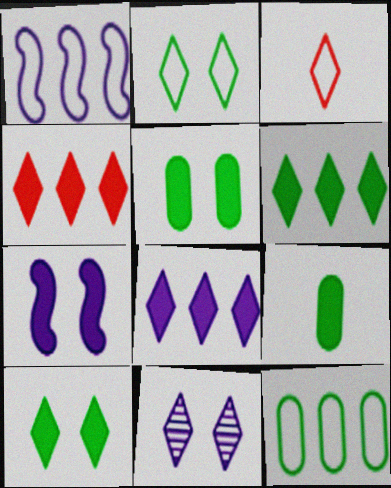[[3, 6, 11], 
[4, 6, 8], 
[4, 7, 9]]